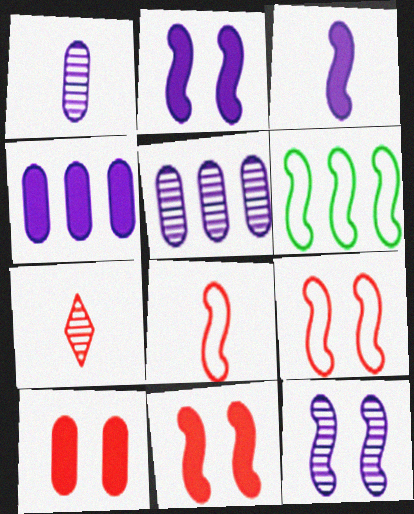[]